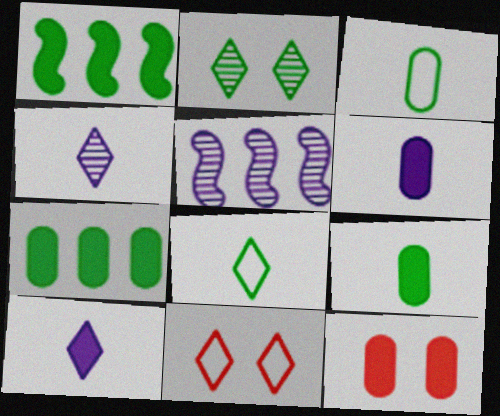[[1, 2, 3], 
[1, 10, 12], 
[5, 8, 12], 
[5, 9, 11], 
[6, 7, 12]]